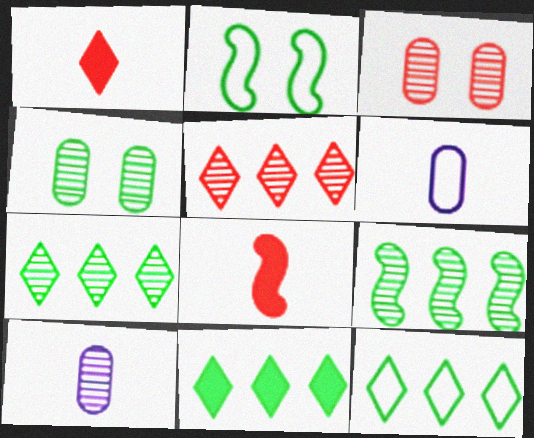[[7, 11, 12]]